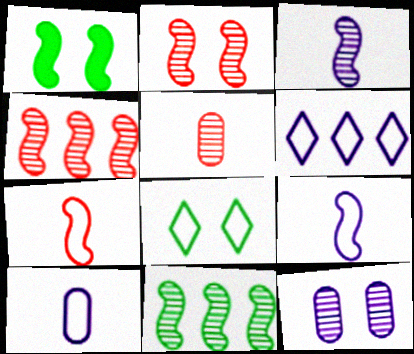[[1, 4, 9], 
[1, 5, 6], 
[2, 3, 11]]